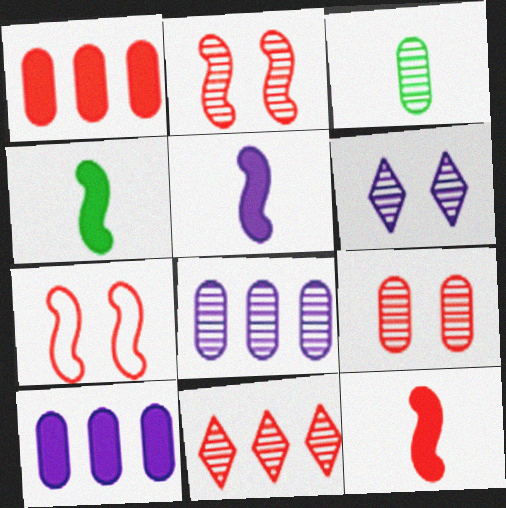[[3, 8, 9], 
[4, 5, 12]]